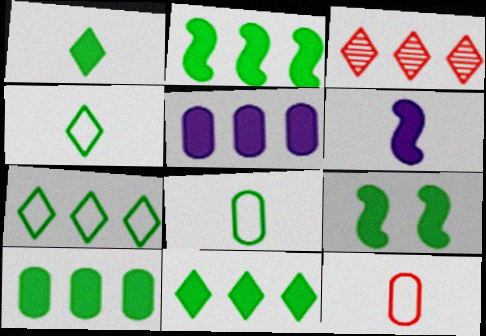[[1, 9, 10], 
[2, 10, 11]]